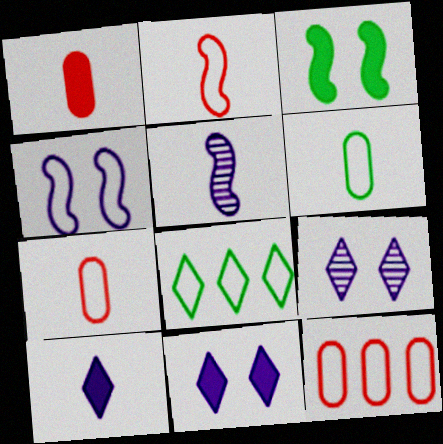[[4, 7, 8]]